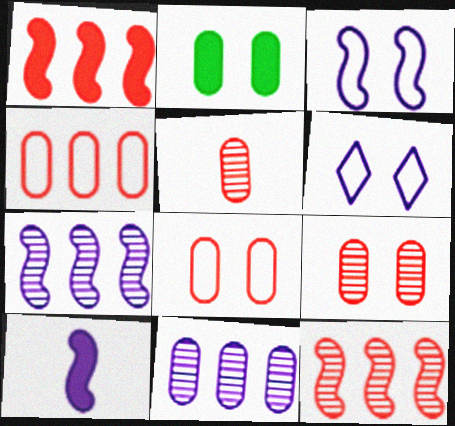[[3, 7, 10], 
[6, 10, 11]]